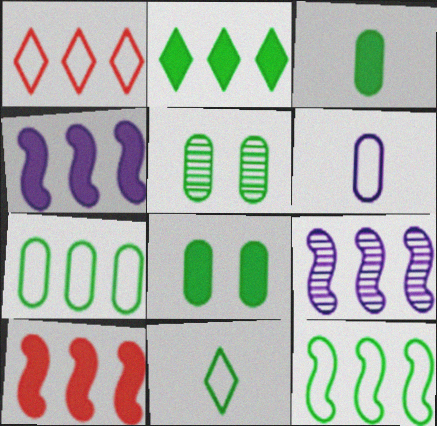[[3, 5, 7], 
[9, 10, 12]]